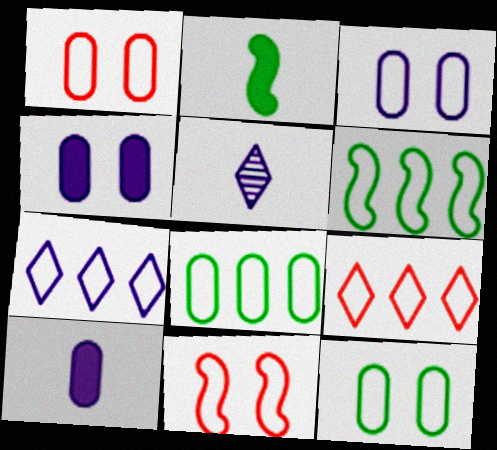[[1, 3, 12]]